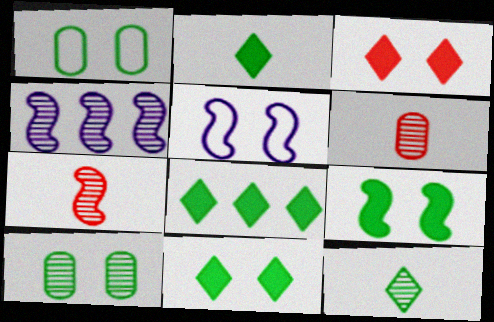[[2, 8, 11], 
[3, 5, 10], 
[5, 6, 8]]